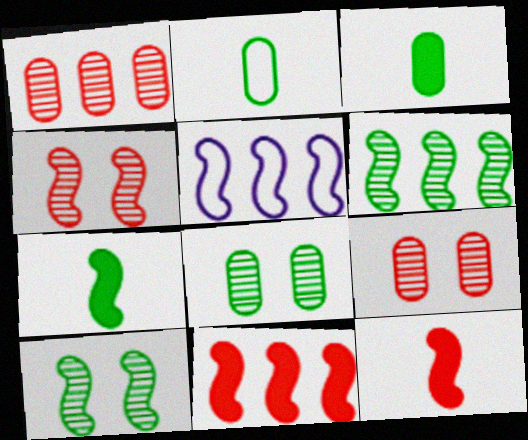[[4, 5, 7], 
[5, 6, 11], 
[5, 10, 12]]